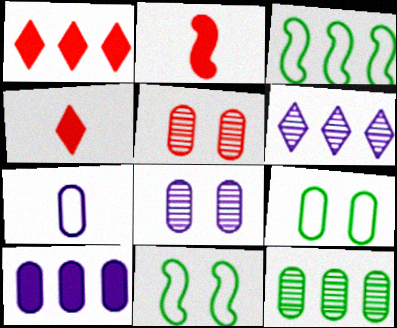[[2, 6, 9], 
[3, 4, 8], 
[7, 8, 10]]